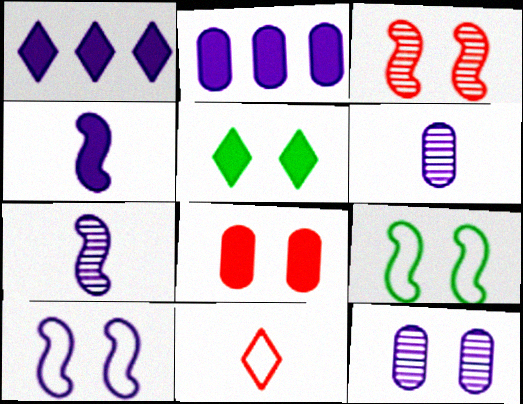[[1, 6, 10]]